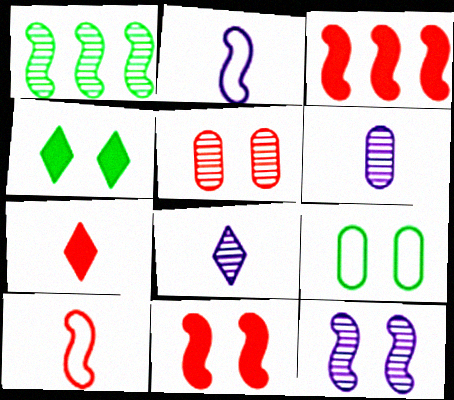[[1, 2, 11], 
[1, 5, 8], 
[3, 8, 9]]